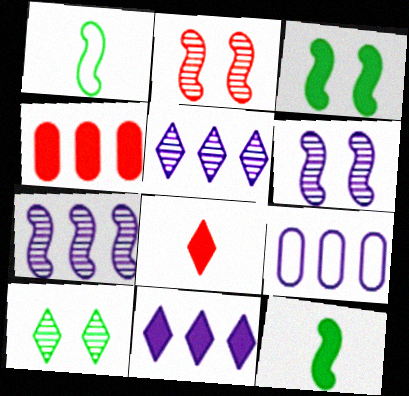[[7, 9, 11]]